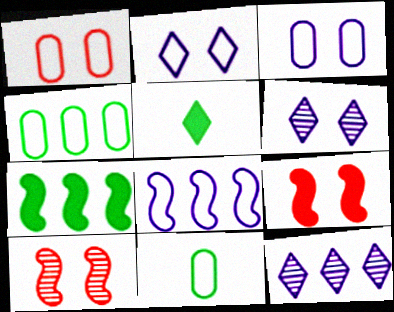[[9, 11, 12]]